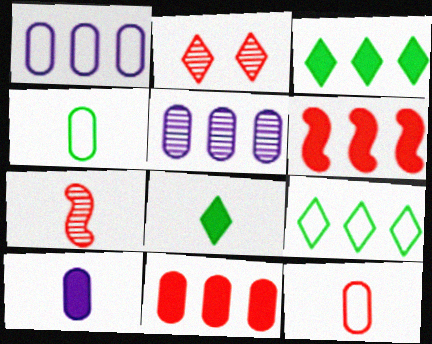[[2, 6, 12], 
[5, 6, 9]]